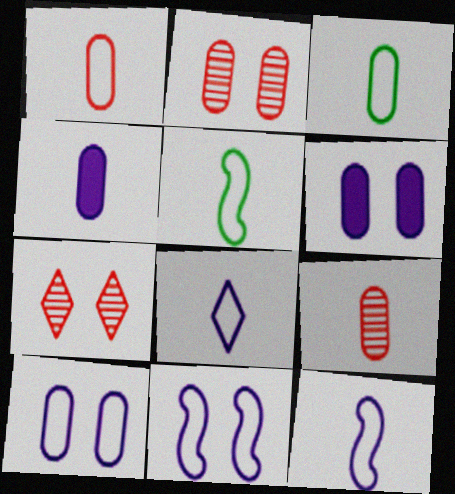[[1, 5, 8], 
[3, 4, 9]]